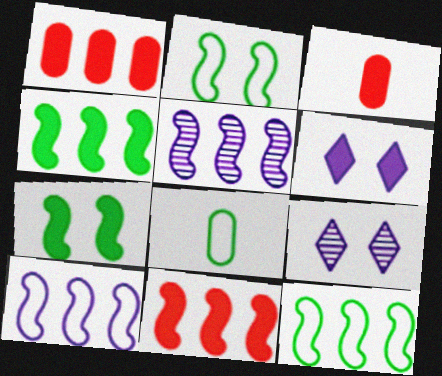[[3, 4, 6], 
[3, 9, 12], 
[5, 11, 12], 
[8, 9, 11]]